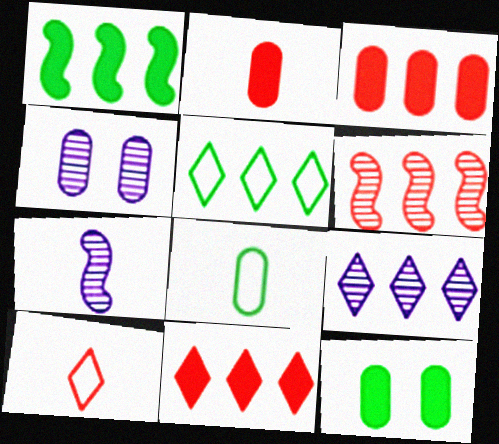[[1, 4, 10], 
[3, 4, 8], 
[4, 7, 9], 
[5, 9, 11]]